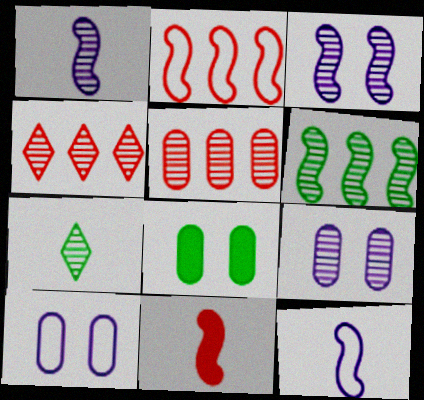[[3, 5, 7], 
[4, 8, 12]]